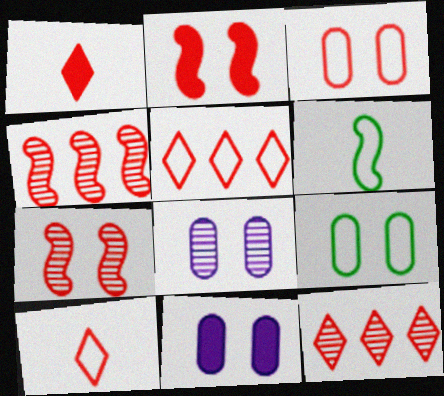[[1, 3, 4], 
[6, 11, 12]]